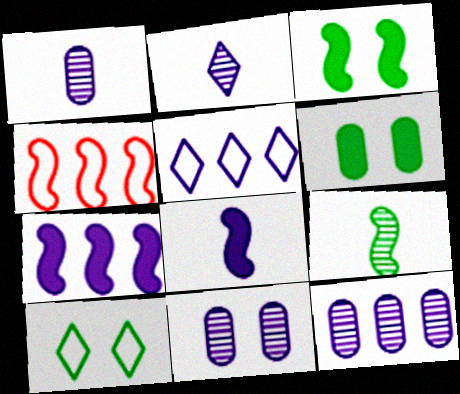[[1, 11, 12], 
[2, 4, 6], 
[5, 7, 12], 
[5, 8, 11]]